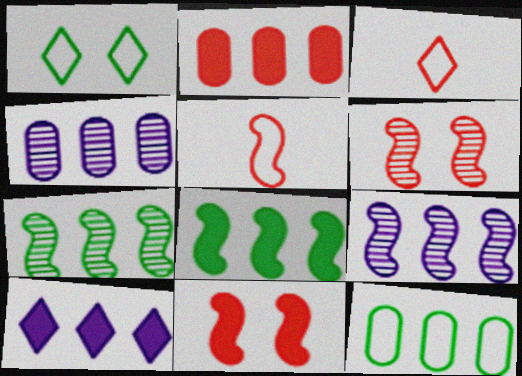[[2, 3, 6], 
[2, 4, 12], 
[2, 8, 10]]